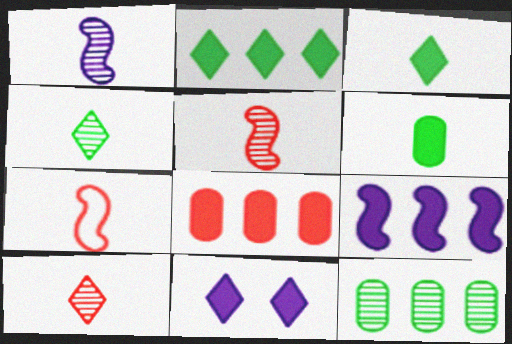[[2, 8, 9], 
[7, 11, 12]]